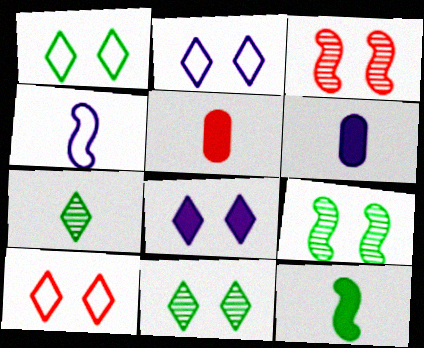[[1, 2, 10], 
[4, 5, 7], 
[8, 10, 11]]